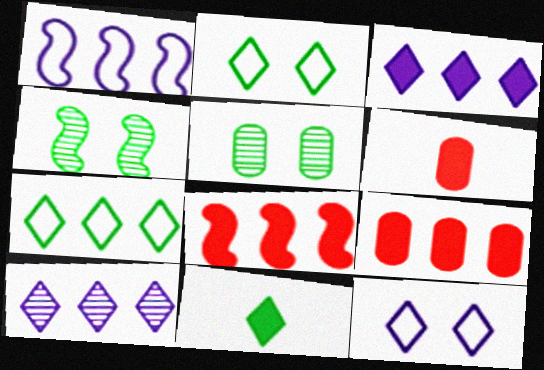[]